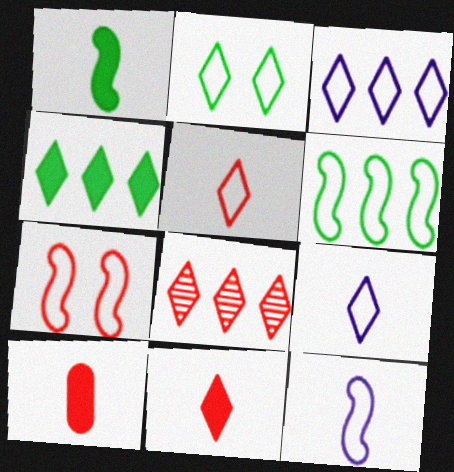[[2, 3, 5], 
[3, 4, 8], 
[6, 7, 12], 
[7, 8, 10]]